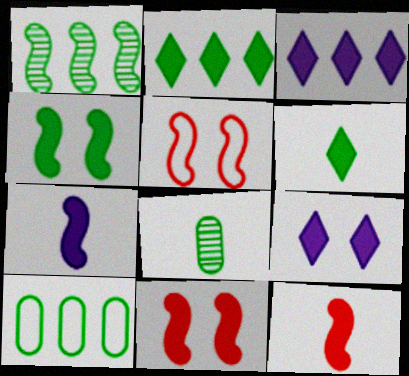[[1, 2, 10], 
[1, 5, 7], 
[3, 5, 8]]